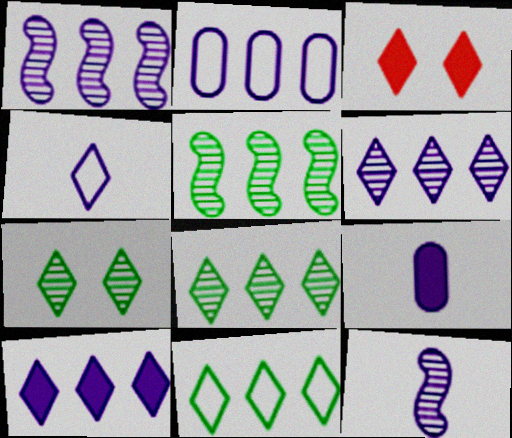[[1, 2, 10], 
[3, 4, 8], 
[4, 9, 12]]